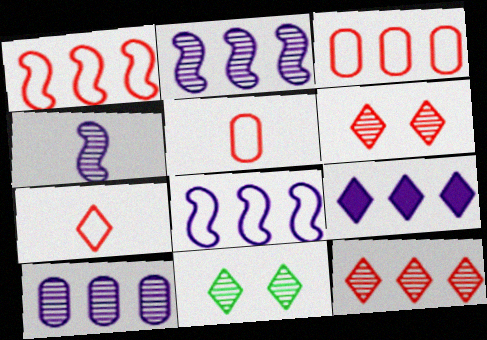[[7, 9, 11], 
[8, 9, 10]]